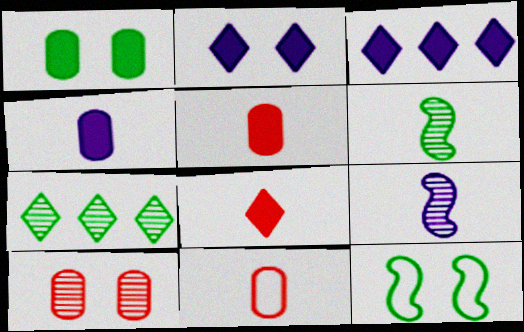[[2, 10, 12], 
[7, 9, 10]]